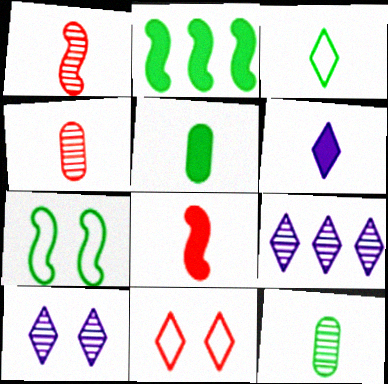[[5, 6, 8]]